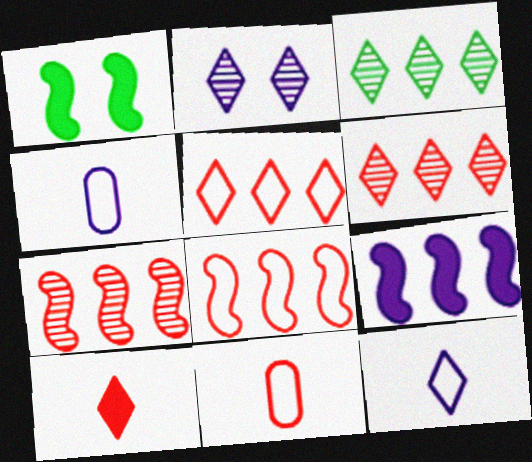[[1, 4, 6], 
[2, 4, 9]]